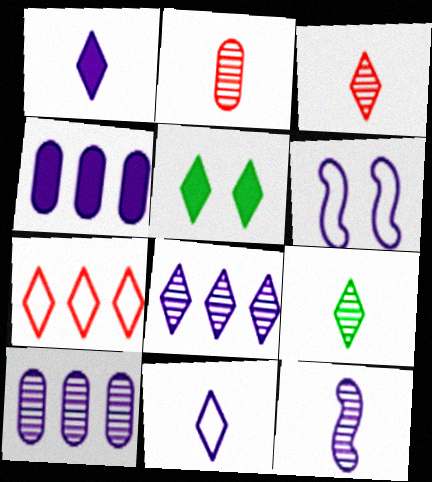[[1, 6, 10], 
[2, 9, 12]]